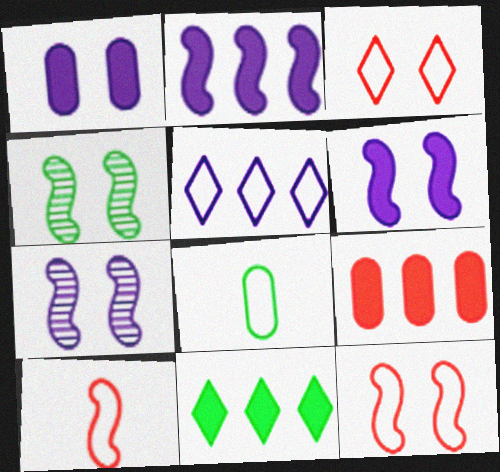[[1, 3, 4], 
[2, 4, 10], 
[2, 9, 11], 
[4, 6, 12], 
[4, 8, 11], 
[5, 8, 12]]